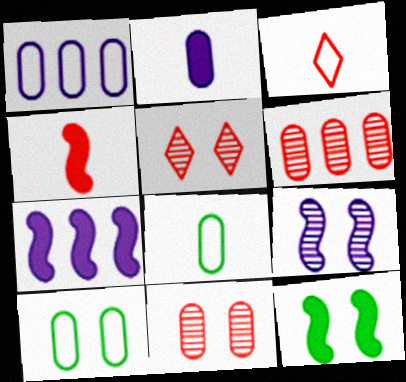[[2, 6, 10], 
[4, 7, 12], 
[5, 7, 8]]